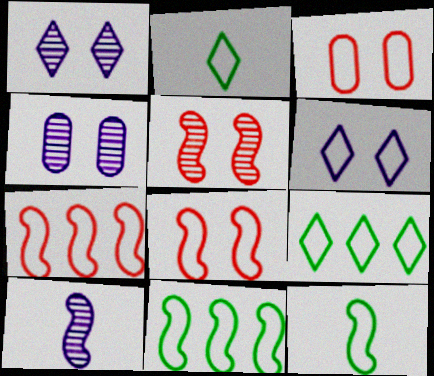[]